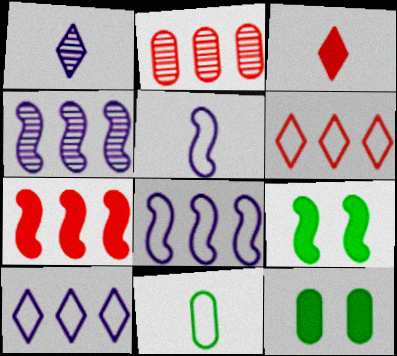[[2, 6, 7]]